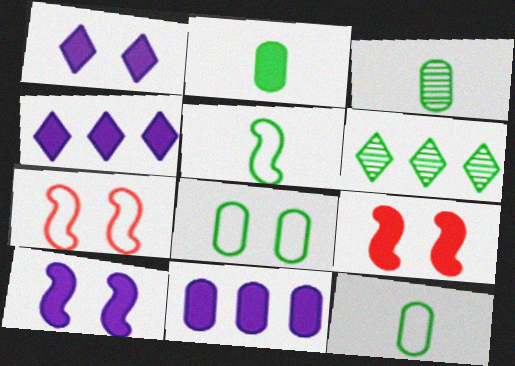[[2, 3, 12], 
[2, 4, 9], 
[3, 4, 7]]